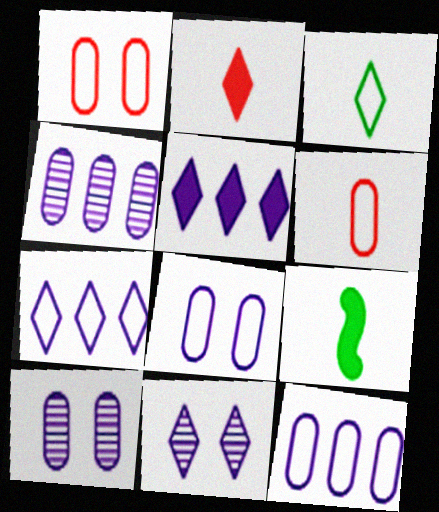[]